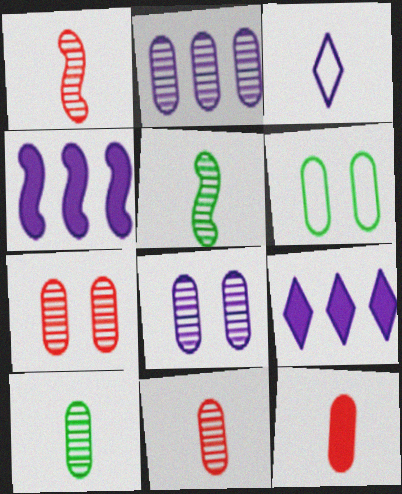[[1, 6, 9], 
[2, 6, 12], 
[2, 7, 10], 
[3, 4, 8], 
[3, 5, 12]]